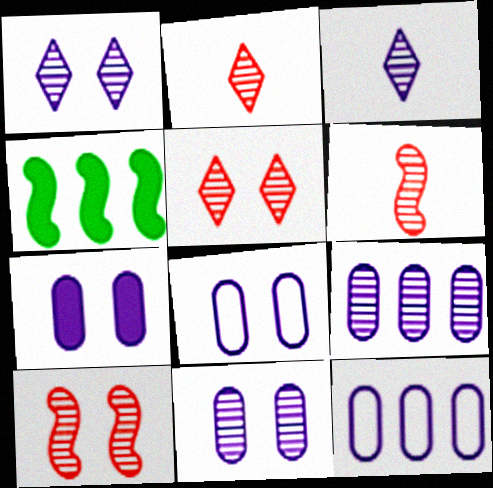[[2, 4, 8], 
[7, 8, 11]]